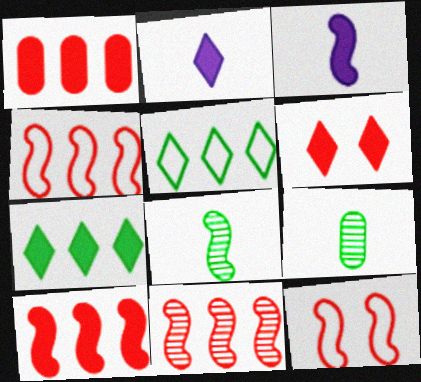[[2, 6, 7], 
[4, 10, 11]]